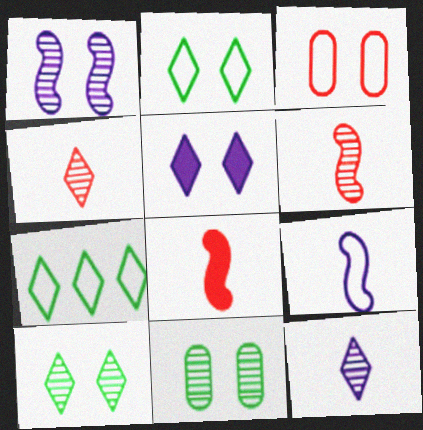[[3, 7, 9], 
[4, 5, 7]]